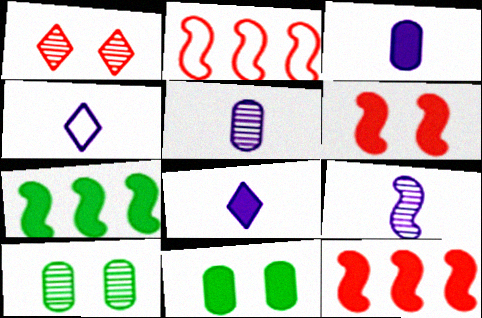[[2, 8, 10], 
[3, 4, 9], 
[4, 10, 12], 
[8, 11, 12]]